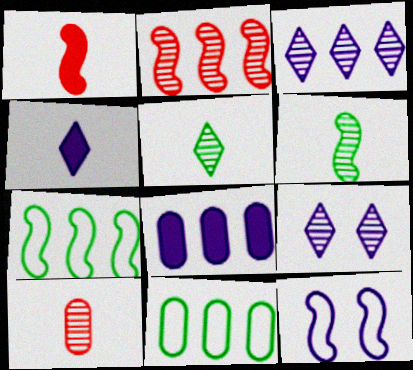[[1, 9, 11]]